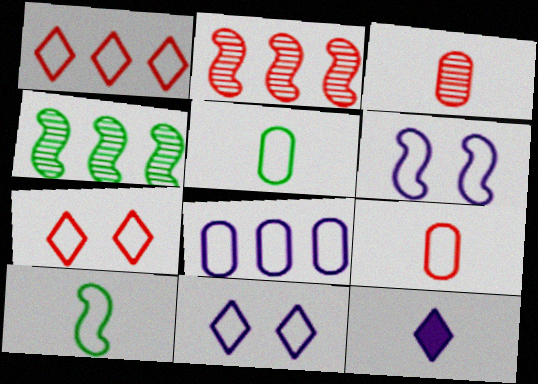[[1, 5, 6], 
[3, 10, 12], 
[7, 8, 10]]